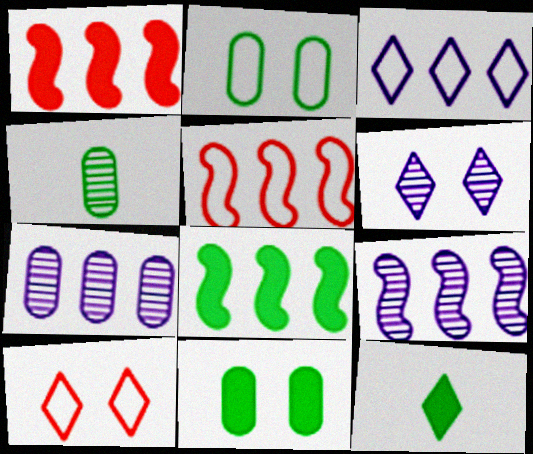[[5, 8, 9], 
[8, 11, 12]]